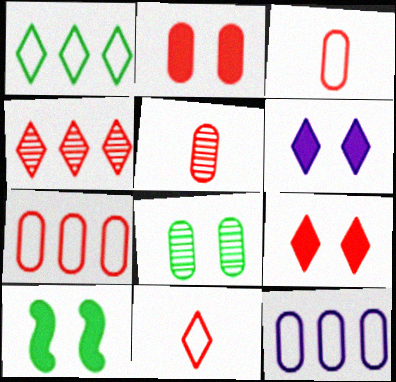[[2, 5, 7], 
[2, 6, 10], 
[4, 9, 11]]